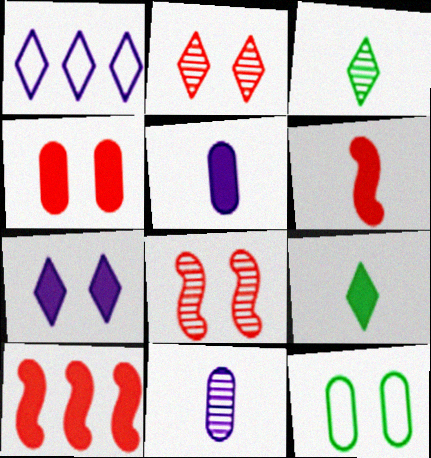[[1, 2, 9], 
[5, 6, 9], 
[7, 8, 12]]